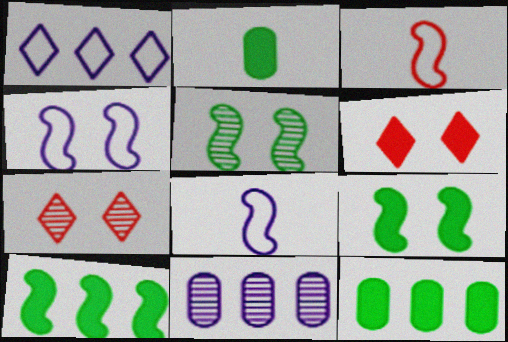[[7, 8, 12]]